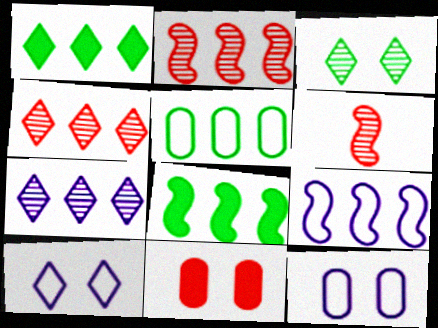[[1, 6, 12], 
[2, 8, 9]]